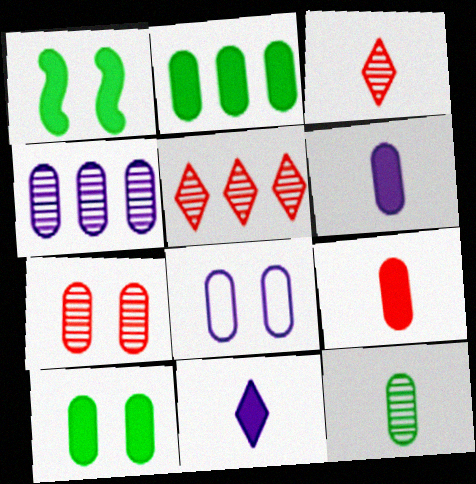[[4, 6, 8], 
[4, 7, 12], 
[7, 8, 10]]